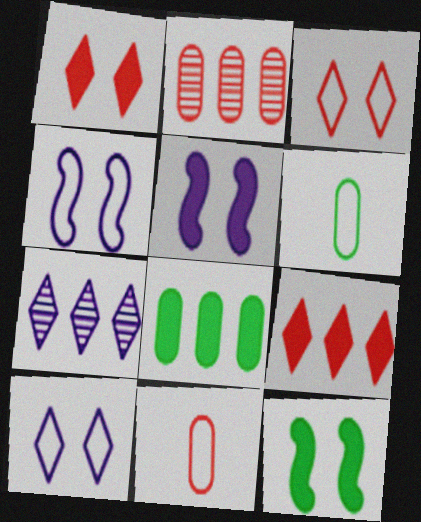[[7, 11, 12]]